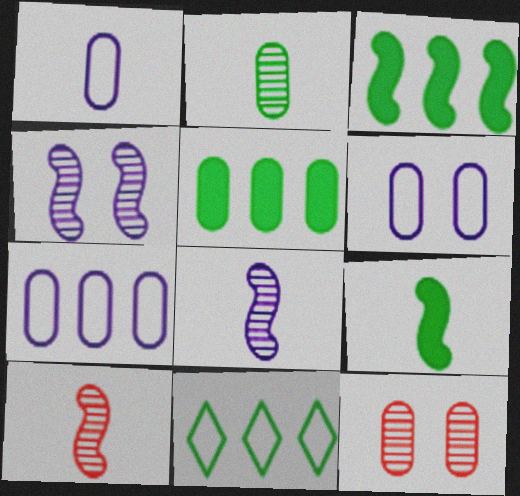[[1, 5, 12], 
[1, 6, 7]]